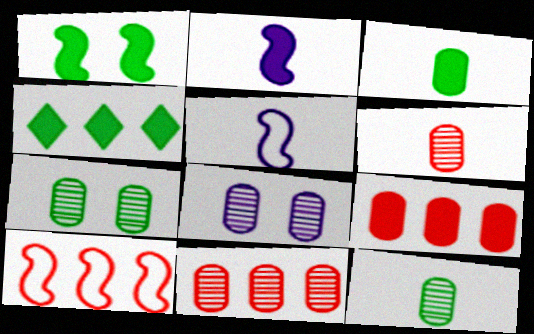[[1, 3, 4], 
[8, 11, 12]]